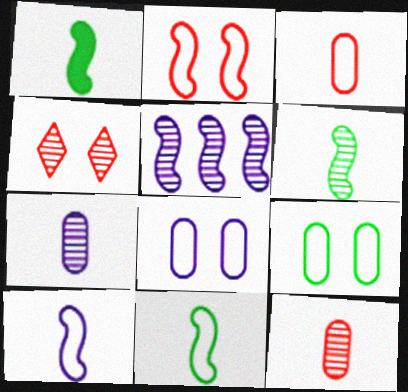[[1, 2, 5], 
[1, 6, 11]]